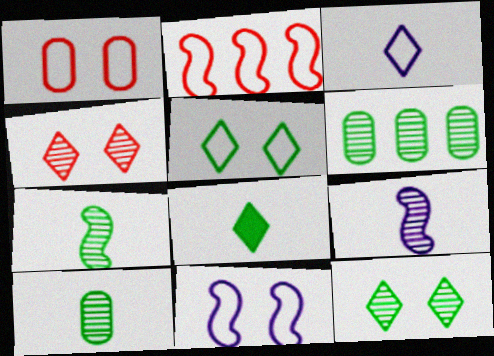[[1, 5, 11], 
[4, 6, 9], 
[6, 7, 12]]